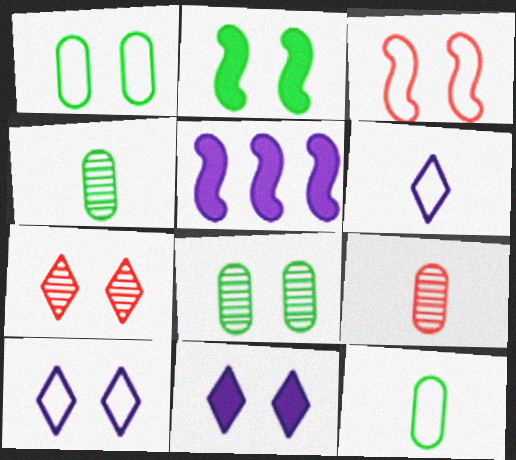[[1, 3, 10], 
[3, 8, 11], 
[5, 7, 12]]